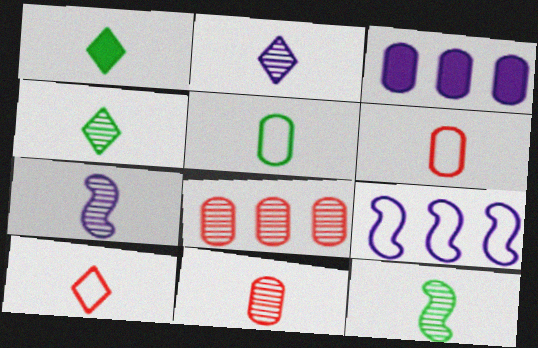[[1, 2, 10], 
[1, 5, 12], 
[1, 6, 7], 
[2, 11, 12], 
[4, 7, 11]]